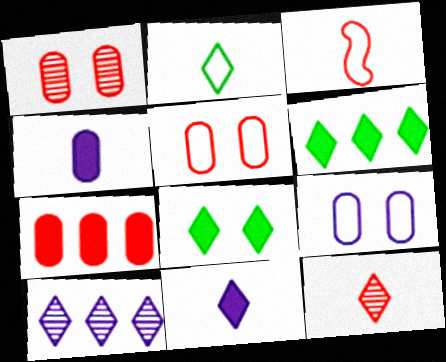[[2, 11, 12]]